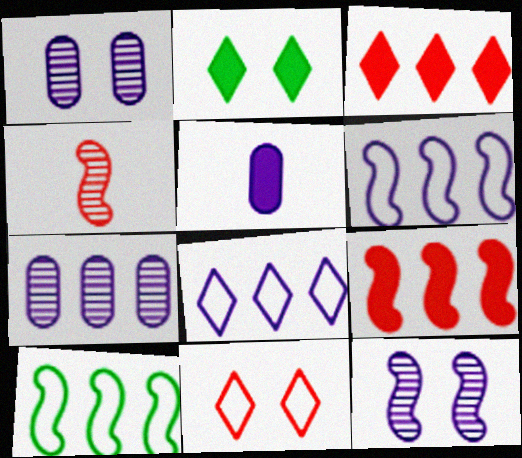[[2, 5, 9], 
[3, 7, 10], 
[5, 8, 12]]